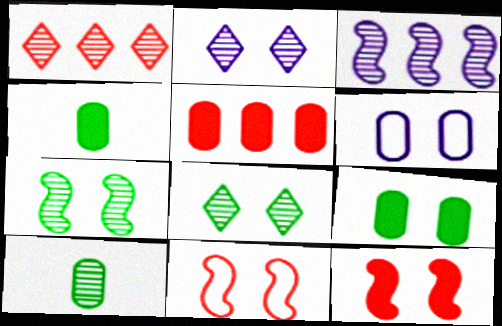[[2, 9, 11], 
[5, 6, 10], 
[6, 8, 12]]